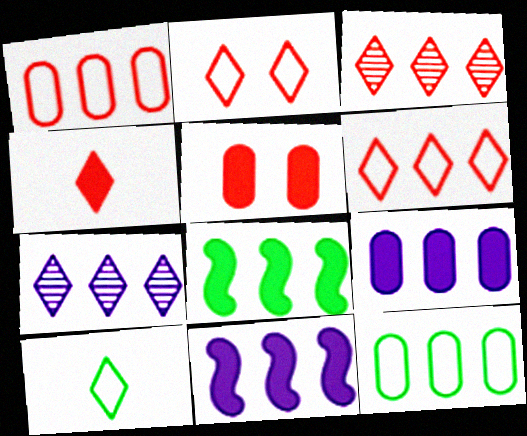[[1, 7, 8], 
[2, 3, 4], 
[3, 11, 12]]